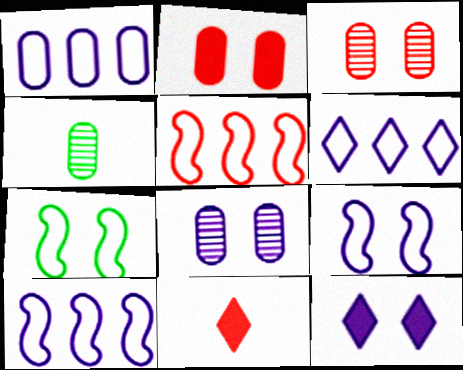[[1, 2, 4], 
[1, 6, 10], 
[3, 5, 11], 
[3, 7, 12], 
[4, 5, 12], 
[8, 9, 12]]